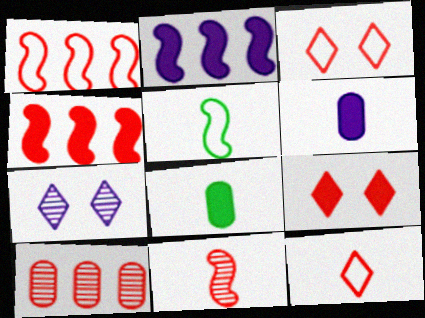[[1, 7, 8], 
[2, 8, 9]]